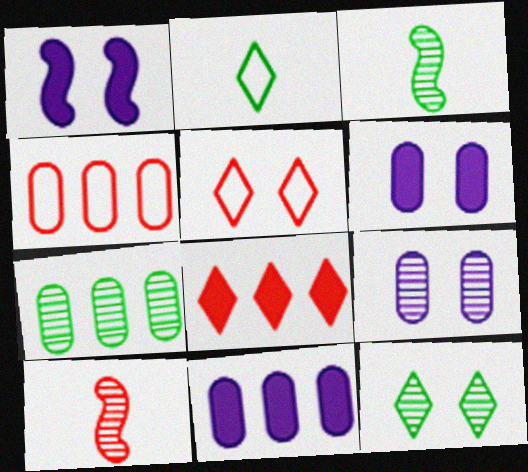[[3, 5, 11], 
[3, 7, 12], 
[4, 7, 11]]